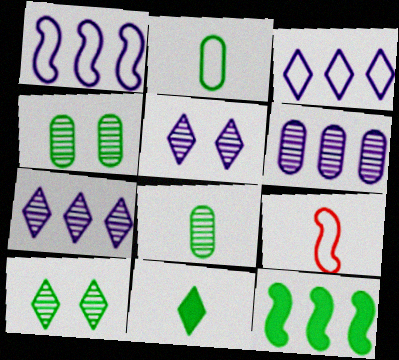[[2, 10, 12]]